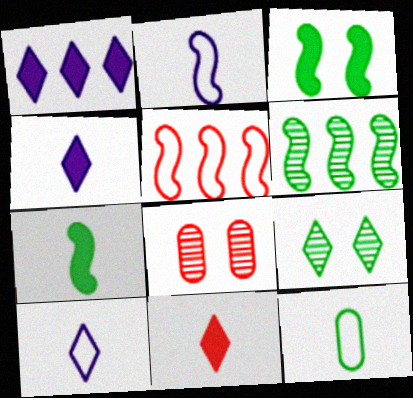[[5, 8, 11]]